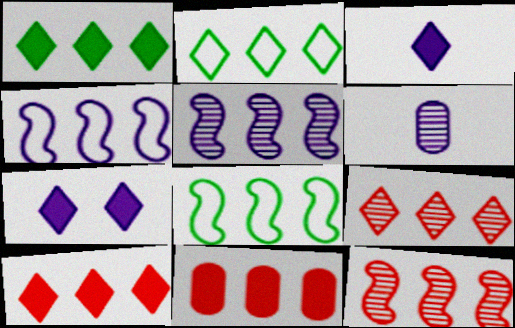[[2, 5, 11], 
[4, 6, 7]]